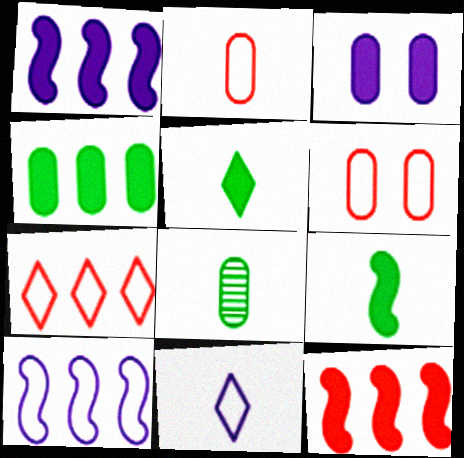[[3, 5, 12]]